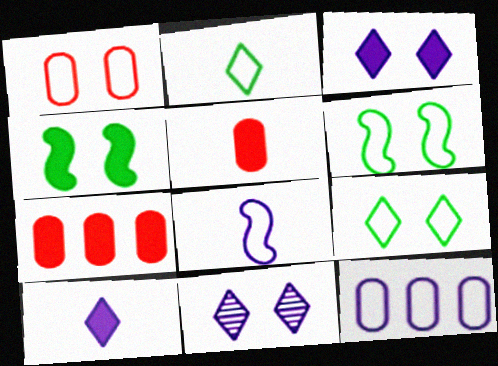[[1, 4, 11], 
[4, 7, 10]]